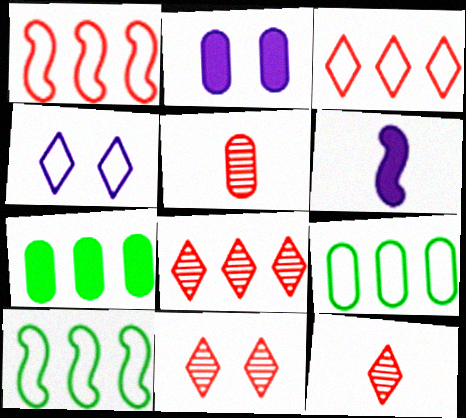[[2, 5, 9], 
[2, 10, 12], 
[6, 9, 11], 
[8, 11, 12]]